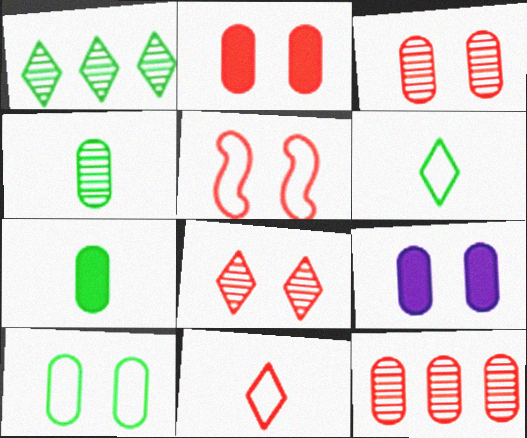[[2, 5, 8], 
[3, 9, 10]]